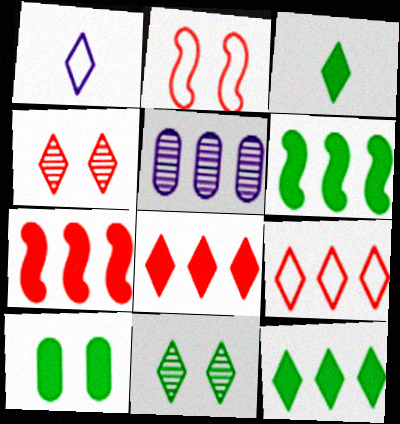[[1, 4, 12], 
[1, 8, 11], 
[2, 3, 5], 
[3, 6, 10], 
[5, 6, 9]]